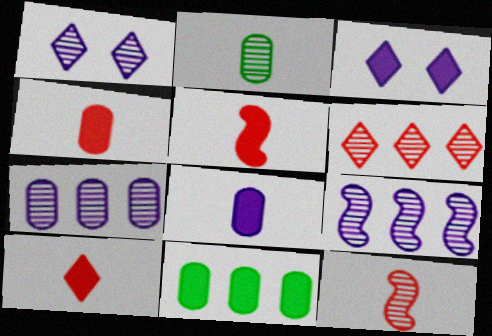[[3, 5, 11], 
[4, 5, 10]]